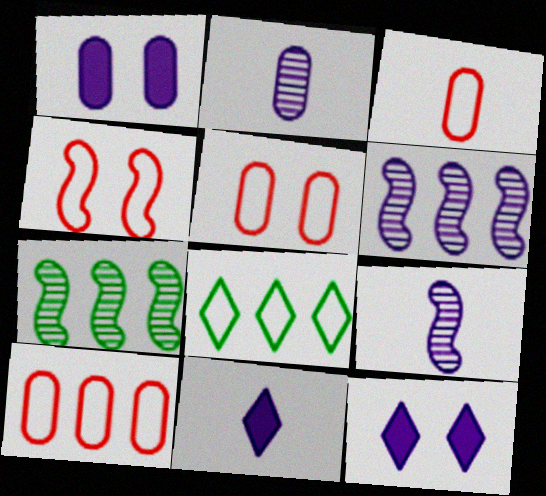[[3, 5, 10], 
[3, 7, 12], 
[5, 7, 11]]